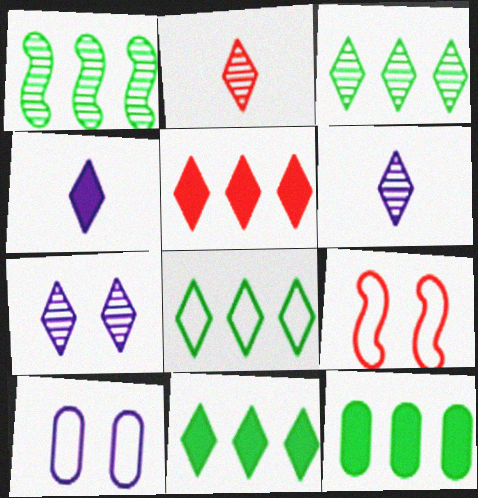[[1, 8, 12], 
[2, 3, 7], 
[3, 8, 11], 
[6, 9, 12]]